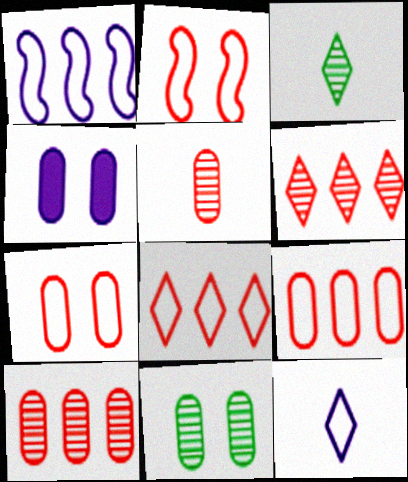[[4, 7, 11]]